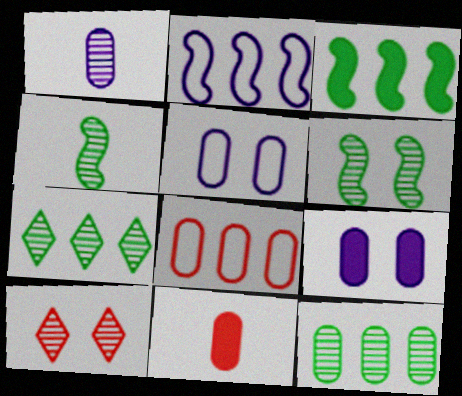[[5, 11, 12]]